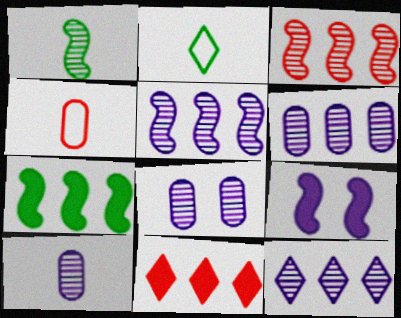[[5, 6, 12], 
[6, 8, 10]]